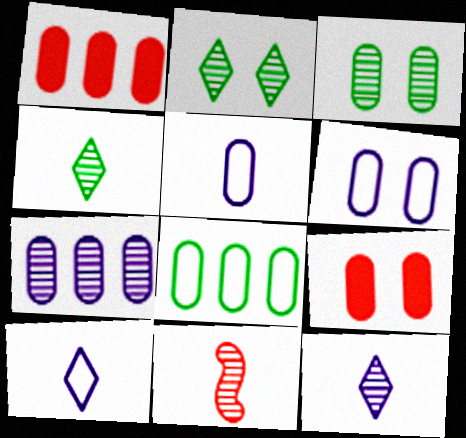[[1, 3, 5], 
[1, 7, 8], 
[2, 7, 11], 
[3, 6, 9]]